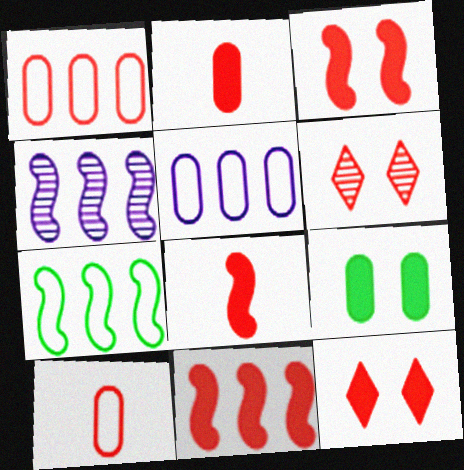[[1, 6, 8], 
[2, 11, 12], 
[3, 8, 11], 
[4, 7, 11], 
[6, 10, 11]]